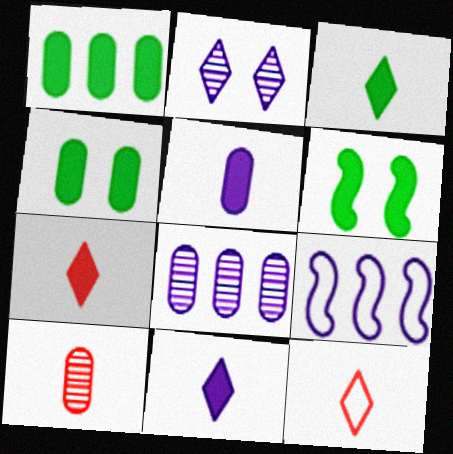[[1, 3, 6], 
[2, 5, 9], 
[3, 7, 11], 
[6, 8, 12]]